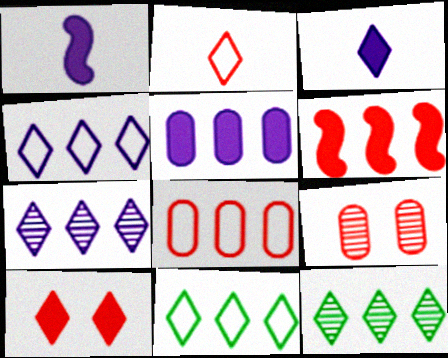[[1, 9, 11], 
[2, 6, 9]]